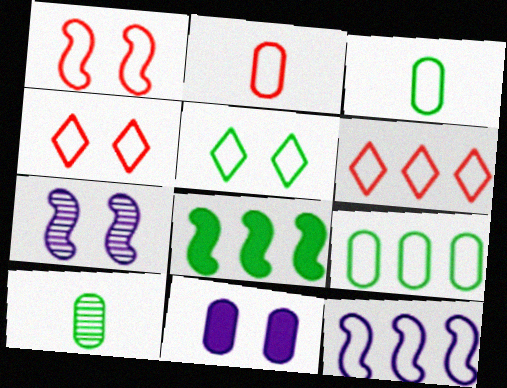[[1, 2, 6], 
[2, 5, 12], 
[3, 4, 12], 
[5, 8, 10], 
[6, 9, 12]]